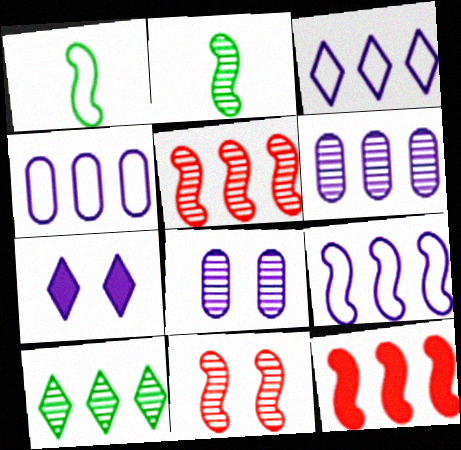[[3, 4, 9], 
[4, 10, 12], 
[5, 6, 10]]